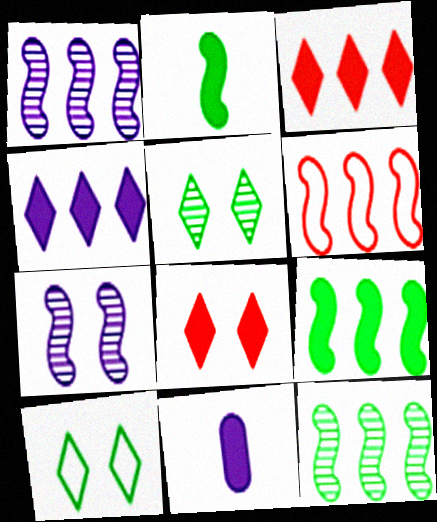[[1, 6, 9], 
[2, 6, 7], 
[5, 6, 11], 
[8, 9, 11]]